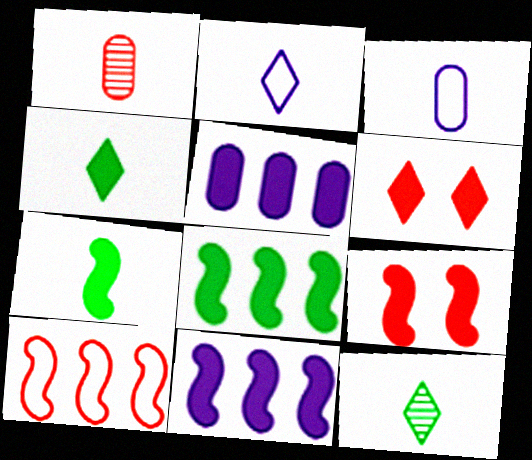[[1, 2, 7], 
[1, 6, 10], 
[4, 5, 9], 
[5, 6, 7], 
[7, 9, 11]]